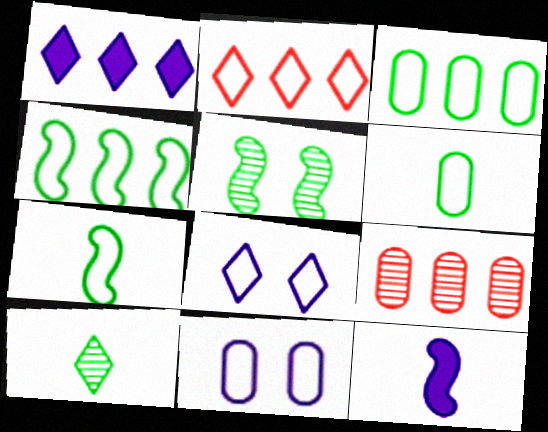[[1, 4, 9], 
[2, 7, 11]]